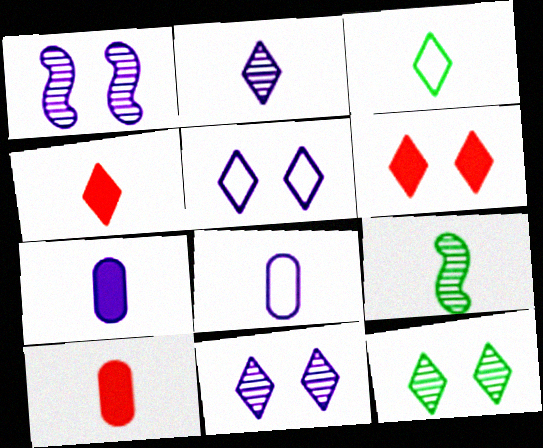[[2, 3, 4], 
[4, 8, 9], 
[5, 6, 12]]